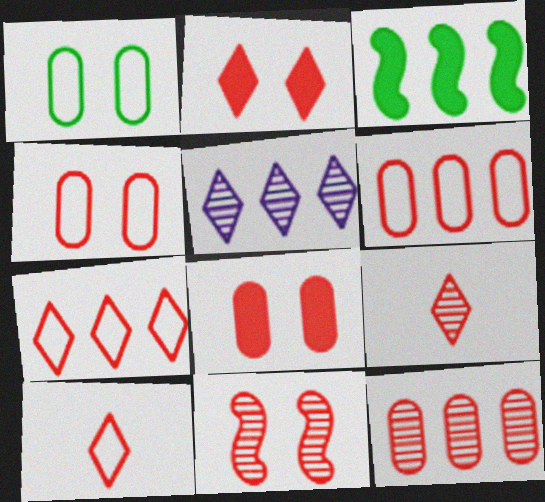[[2, 4, 11], 
[2, 7, 9], 
[3, 5, 6], 
[9, 11, 12]]